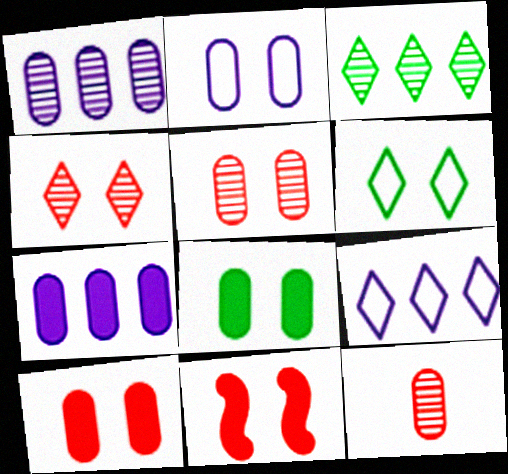[[2, 5, 8]]